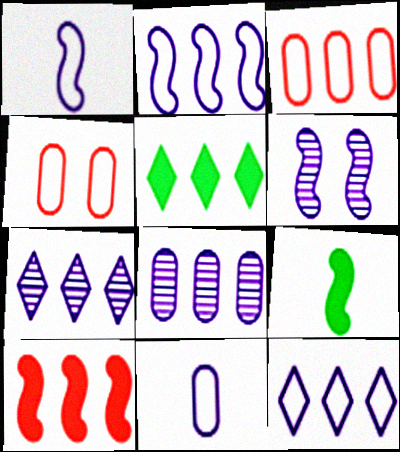[[4, 7, 9]]